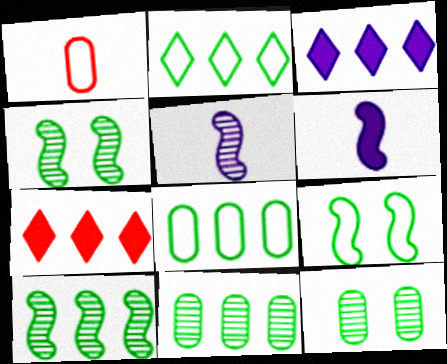[[1, 3, 4]]